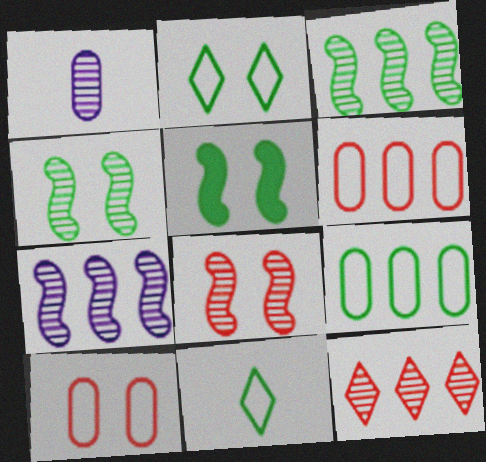[[1, 4, 12]]